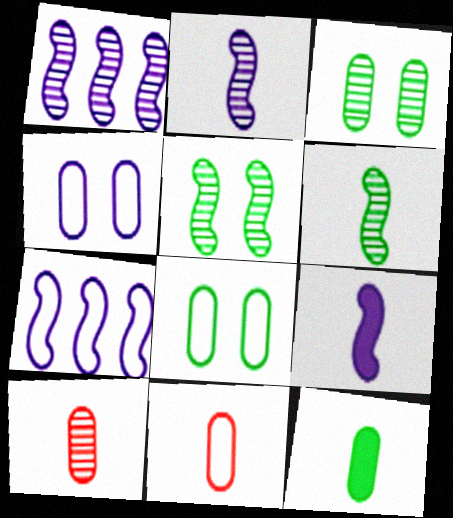[]